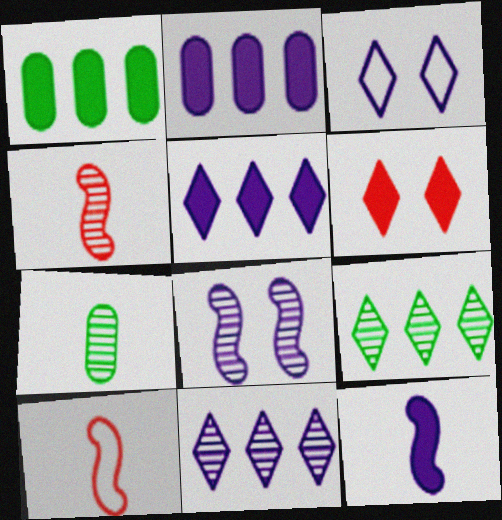[[1, 3, 4], 
[1, 6, 12]]